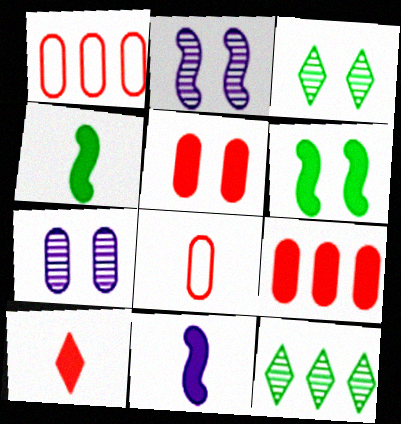[[1, 3, 11]]